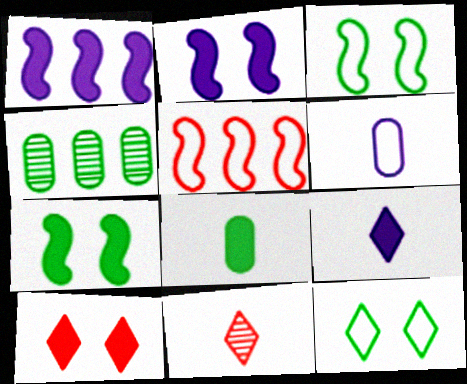[[1, 8, 10], 
[5, 6, 12]]